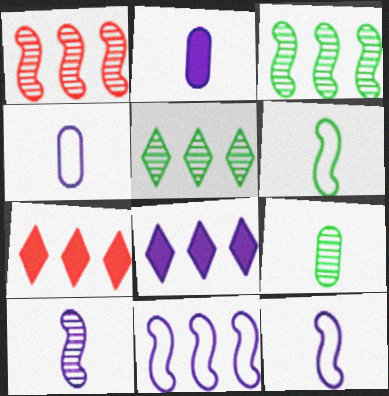[]